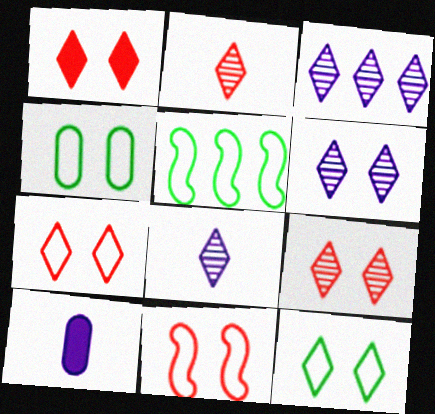[[1, 6, 12], 
[1, 7, 9], 
[3, 6, 8], 
[5, 9, 10]]